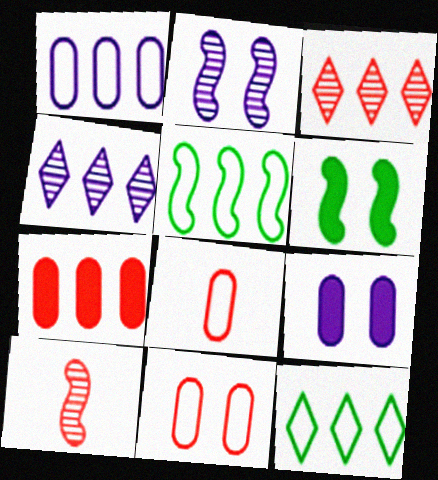[[4, 5, 7], 
[4, 6, 8], 
[9, 10, 12]]